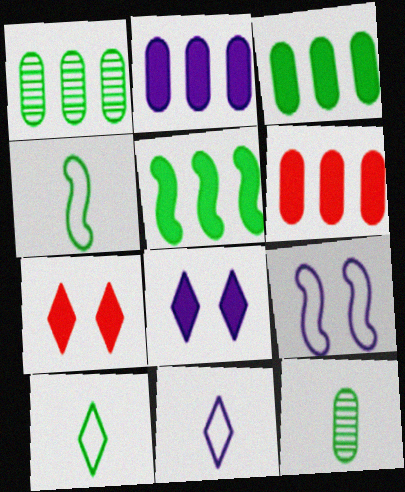[[2, 3, 6]]